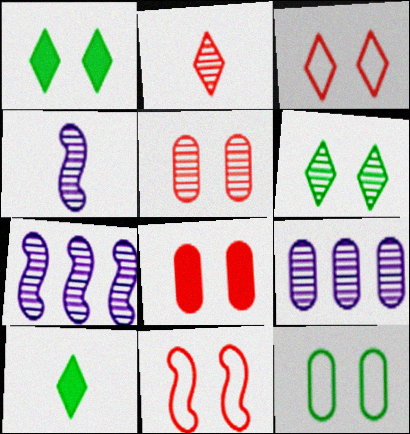[[9, 10, 11]]